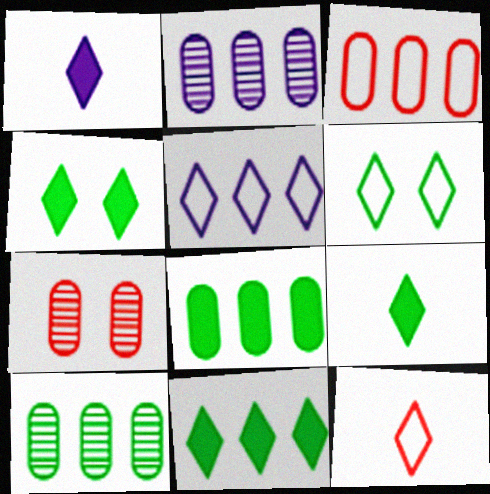[[2, 3, 8], 
[4, 9, 11], 
[5, 6, 12]]